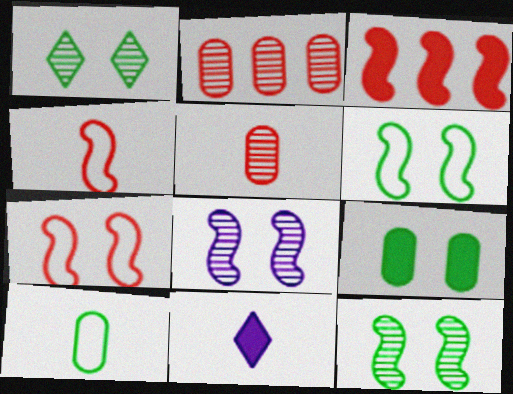[[1, 6, 9], 
[2, 6, 11], 
[3, 9, 11]]